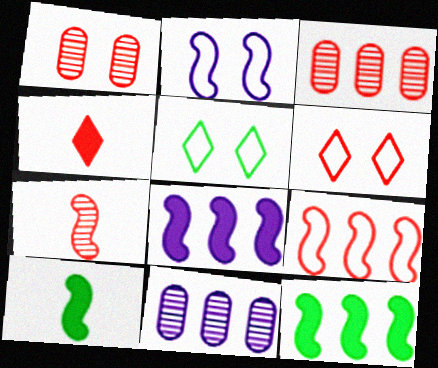[[1, 4, 9], 
[2, 7, 12], 
[6, 10, 11]]